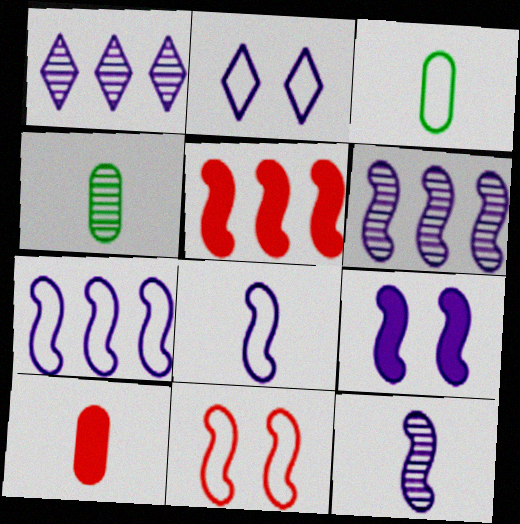[[2, 4, 5], 
[6, 8, 9], 
[7, 9, 12]]